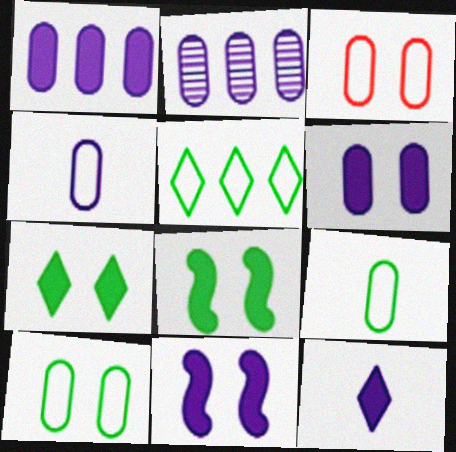[[1, 11, 12], 
[2, 4, 6]]